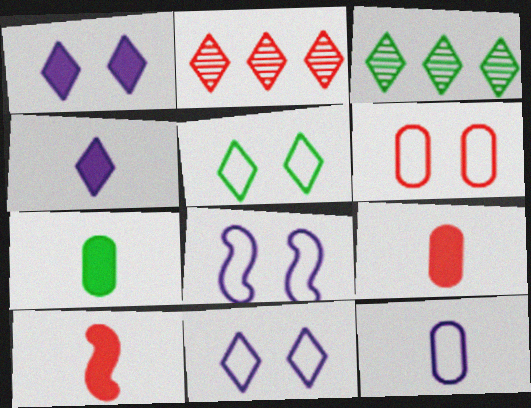[[2, 4, 5], 
[2, 6, 10], 
[2, 7, 8], 
[3, 8, 9], 
[4, 7, 10], 
[5, 6, 8]]